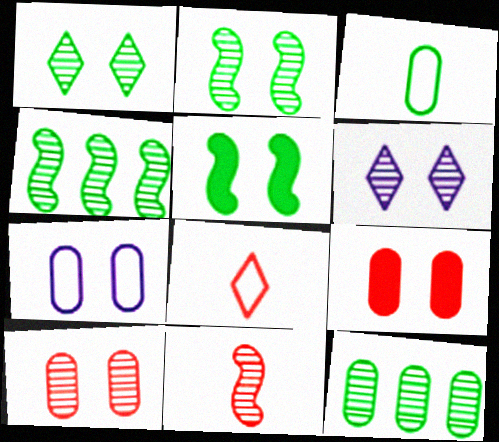[[2, 6, 10], 
[6, 11, 12]]